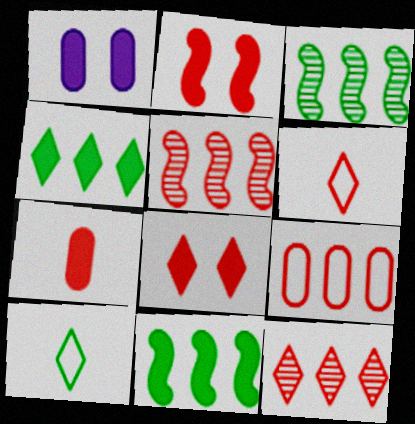[[1, 3, 6], 
[1, 5, 10], 
[6, 8, 12]]